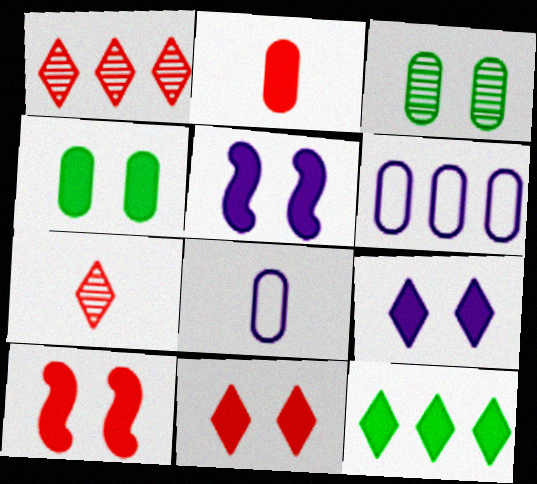[[2, 3, 6], 
[2, 5, 12], 
[4, 5, 11], 
[4, 9, 10]]